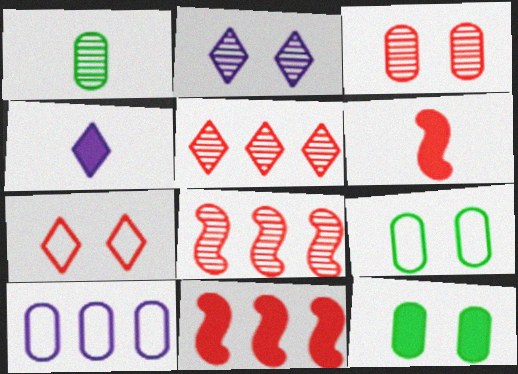[[1, 2, 8], 
[4, 8, 9], 
[4, 11, 12]]